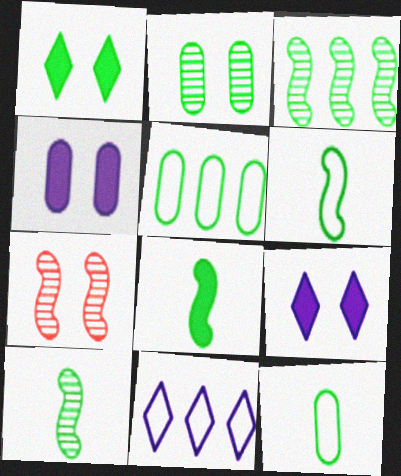[[1, 3, 12], 
[1, 5, 10], 
[6, 8, 10]]